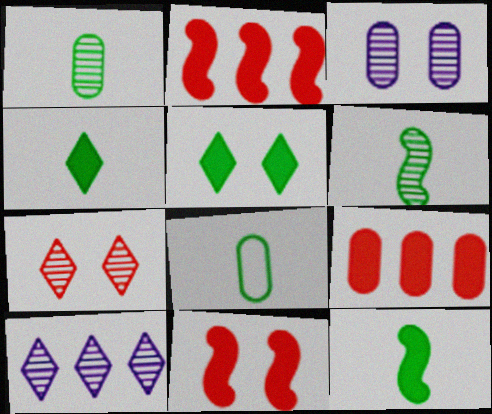[[3, 8, 9], 
[4, 6, 8], 
[8, 10, 11]]